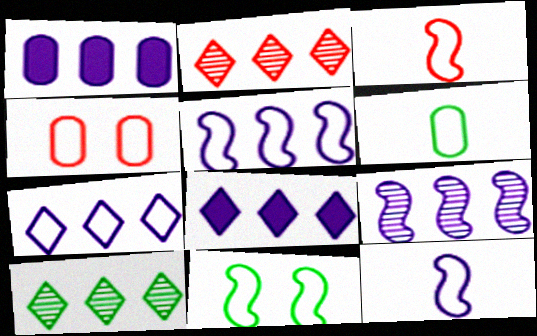[[1, 7, 9], 
[3, 5, 11]]